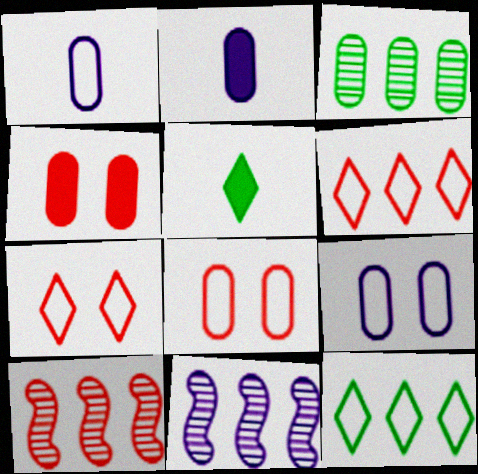[[1, 3, 4], 
[2, 3, 8], 
[5, 8, 11], 
[5, 9, 10]]